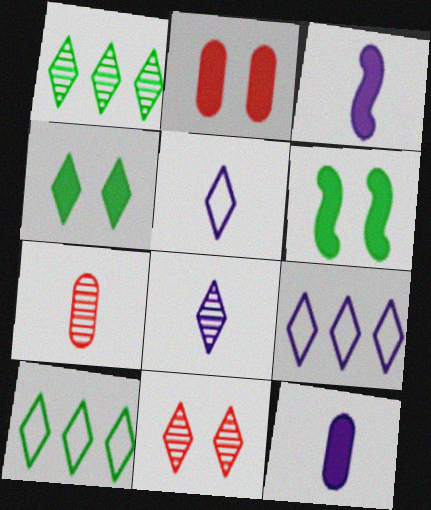[[1, 8, 11], 
[6, 7, 9]]